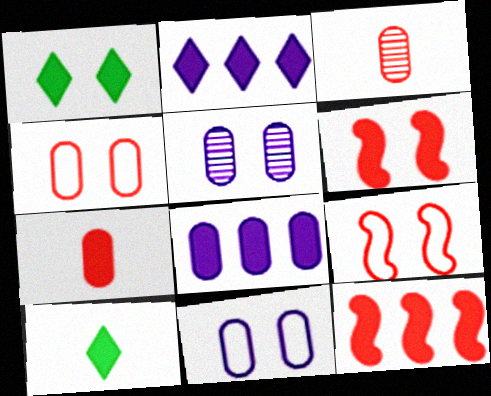[[1, 5, 9], 
[6, 8, 10]]